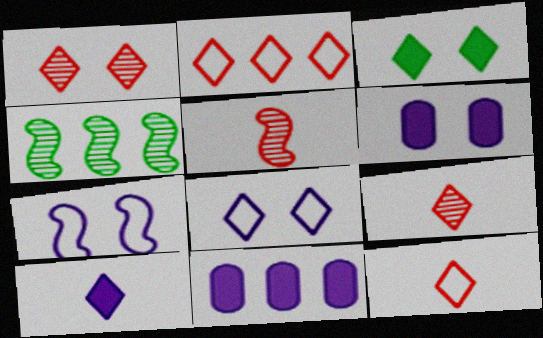[[1, 3, 8], 
[2, 4, 11], 
[4, 6, 12]]